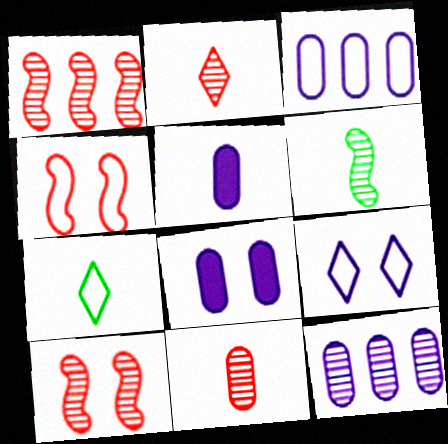[[1, 7, 8], 
[3, 4, 7]]